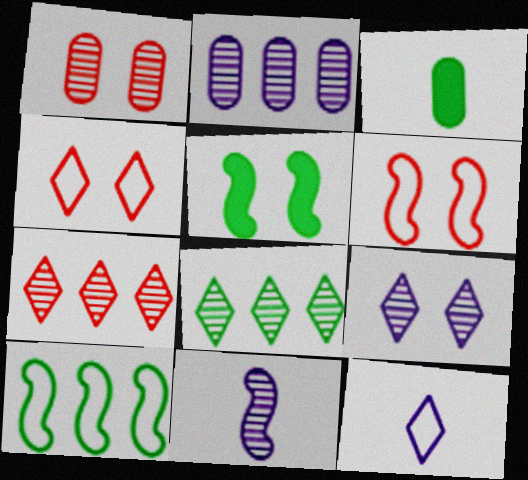[[1, 8, 11], 
[2, 9, 11]]